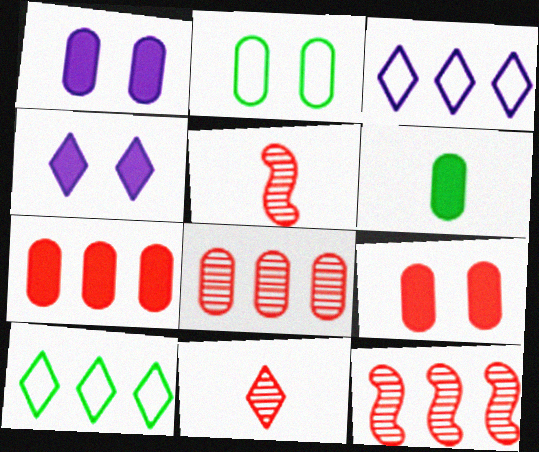[[1, 5, 10], 
[1, 6, 7], 
[4, 10, 11]]